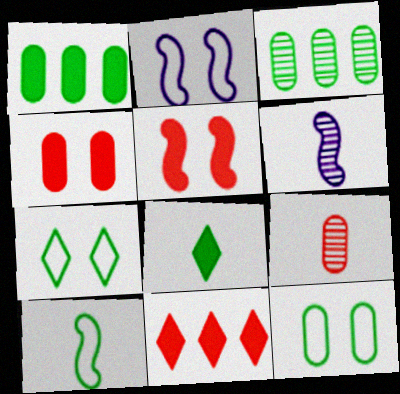[[6, 11, 12]]